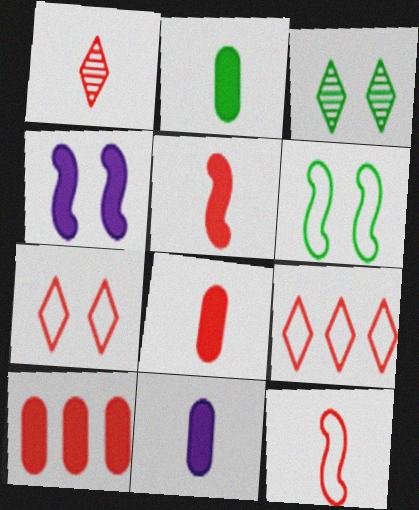[[1, 8, 12], 
[2, 8, 11]]